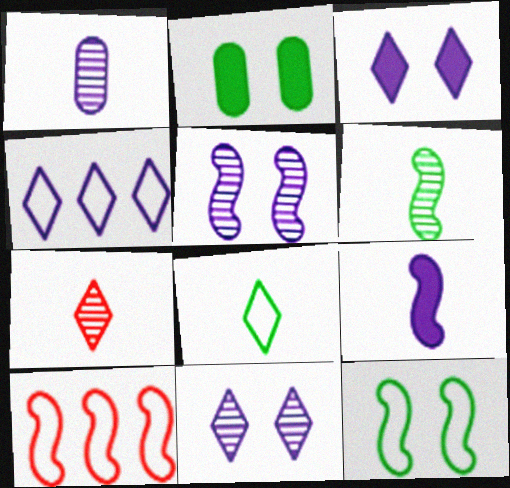[[1, 6, 7]]